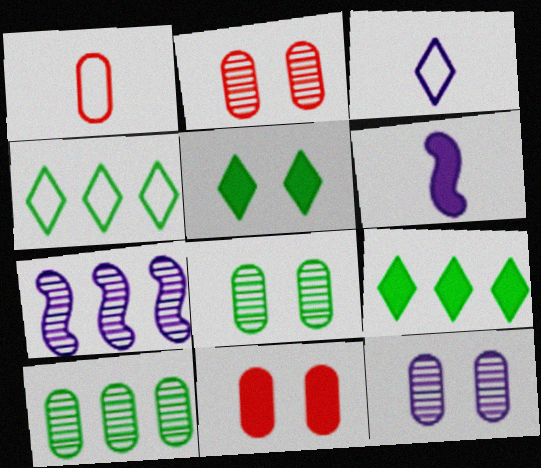[[1, 5, 7], 
[2, 4, 6], 
[2, 8, 12], 
[6, 9, 11]]